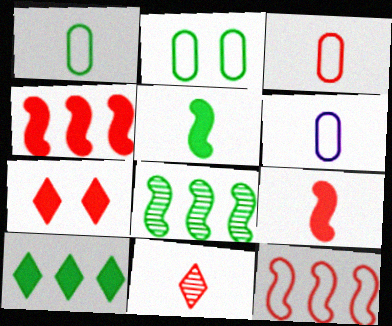[[1, 3, 6], 
[3, 9, 11], 
[5, 6, 11], 
[6, 7, 8]]